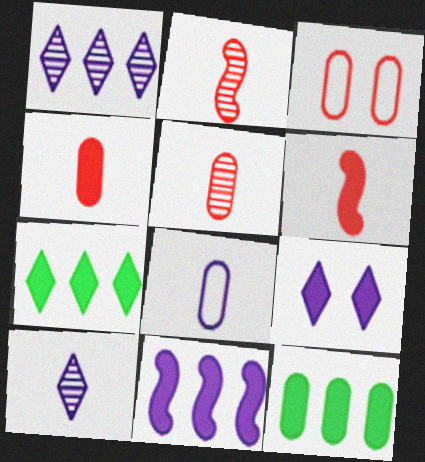[[6, 9, 12]]